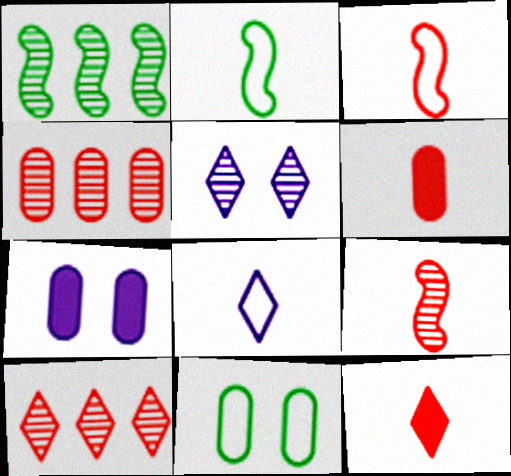[[2, 7, 10]]